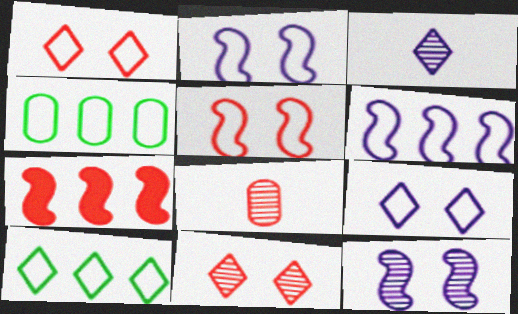[[1, 7, 8]]